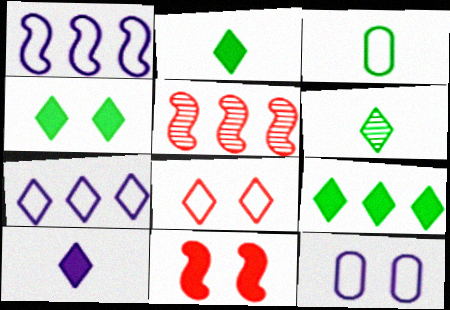[[1, 3, 8], 
[2, 4, 9], 
[2, 5, 12]]